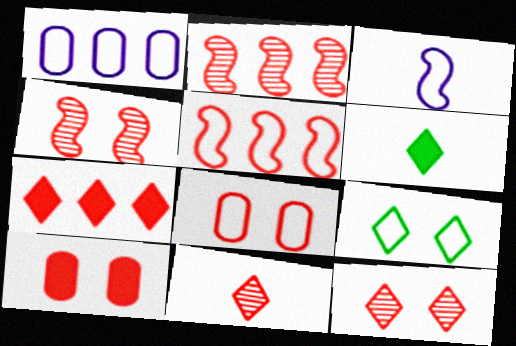[[1, 4, 6], 
[5, 10, 11]]